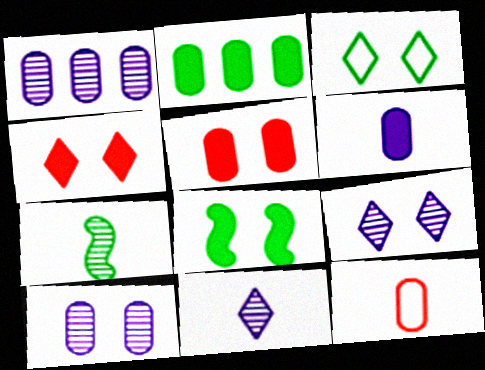[[2, 3, 7], 
[2, 5, 6], 
[2, 10, 12], 
[3, 4, 9]]